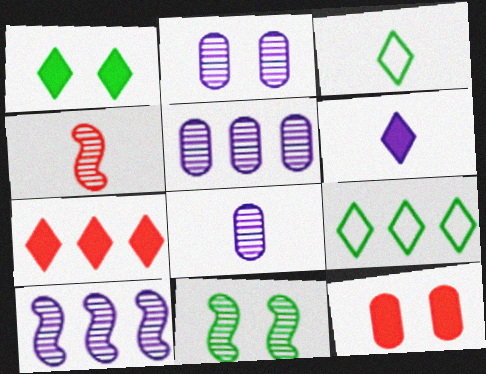[[1, 6, 7], 
[2, 5, 8], 
[3, 10, 12], 
[4, 10, 11]]